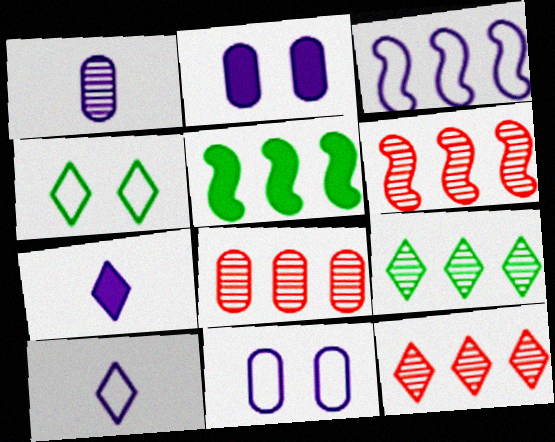[[3, 5, 6], 
[3, 10, 11], 
[4, 7, 12], 
[6, 8, 12]]